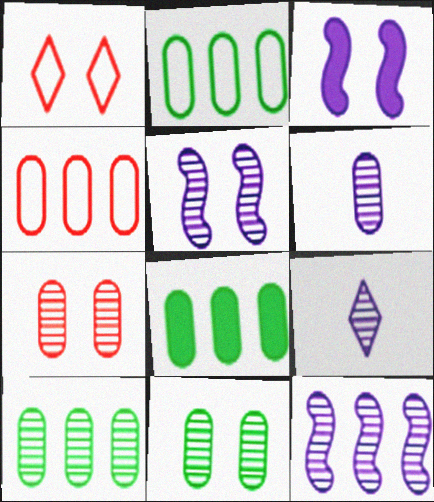[[1, 3, 11], 
[2, 8, 10], 
[6, 7, 10]]